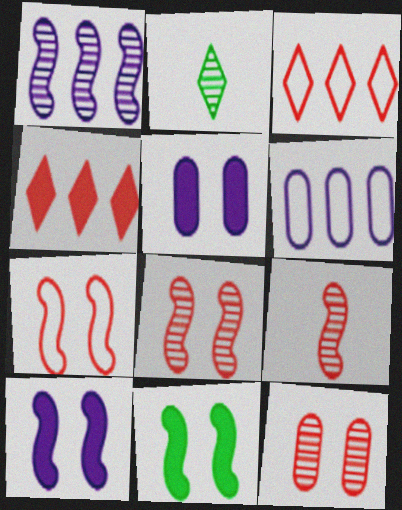[[1, 2, 12]]